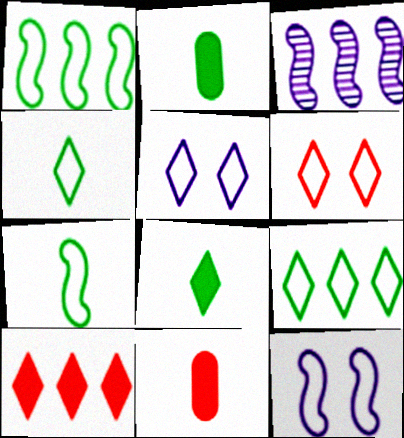[[2, 3, 6]]